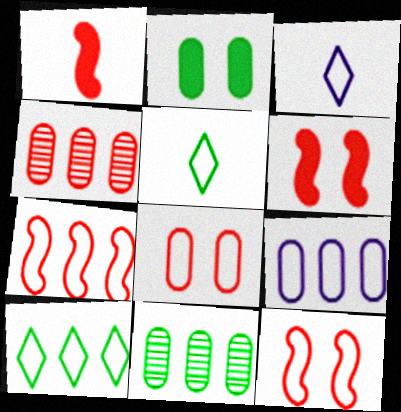[[3, 6, 11], 
[5, 9, 12], 
[7, 9, 10]]